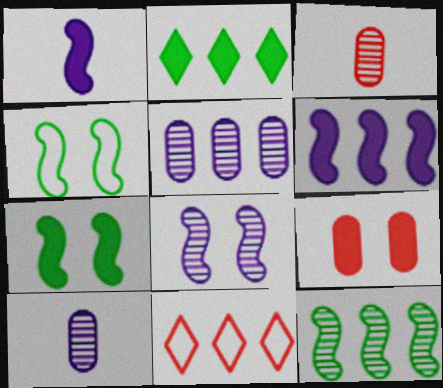[[1, 2, 9], 
[7, 10, 11]]